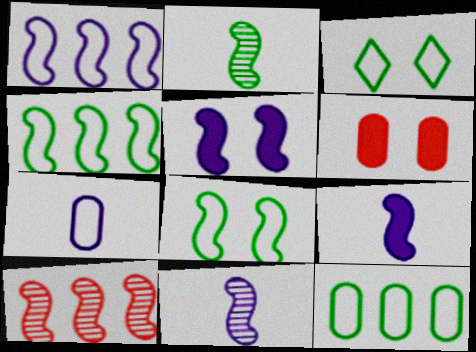[[1, 5, 11], 
[8, 9, 10]]